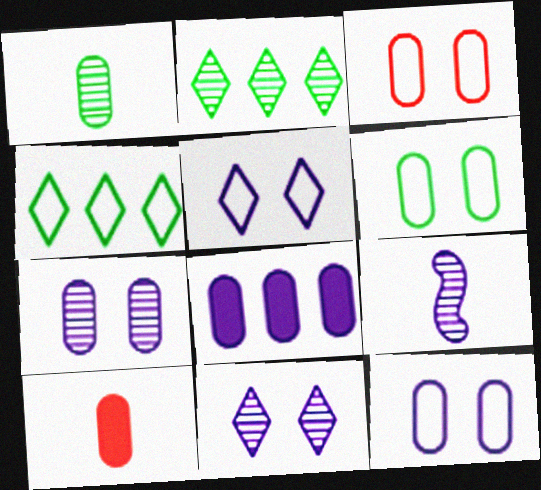[[1, 3, 8], 
[3, 6, 12], 
[5, 8, 9]]